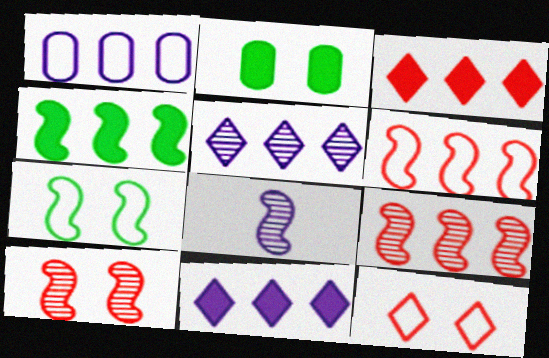[]